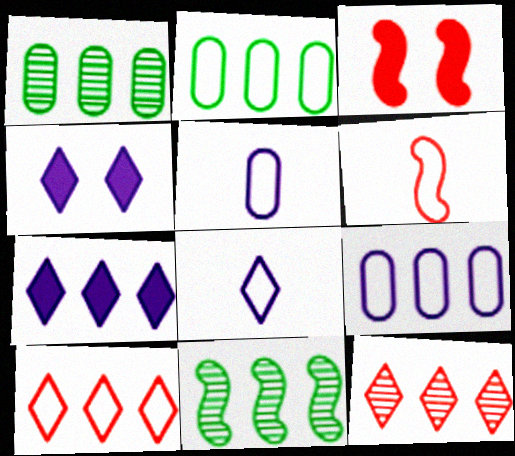[[1, 3, 8], 
[1, 4, 6]]